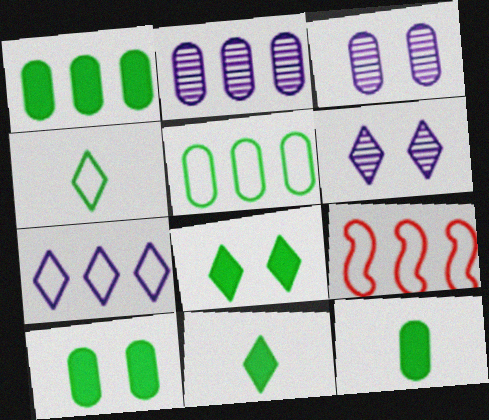[[1, 10, 12], 
[3, 9, 11], 
[5, 7, 9], 
[6, 9, 12]]